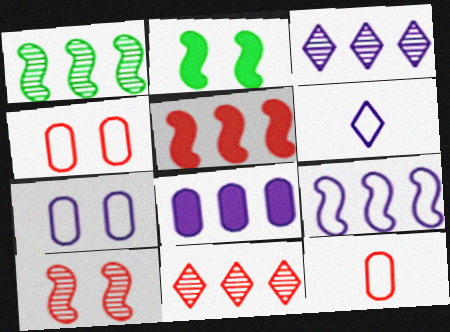[[1, 5, 9], 
[2, 3, 12], 
[3, 8, 9], 
[6, 7, 9]]